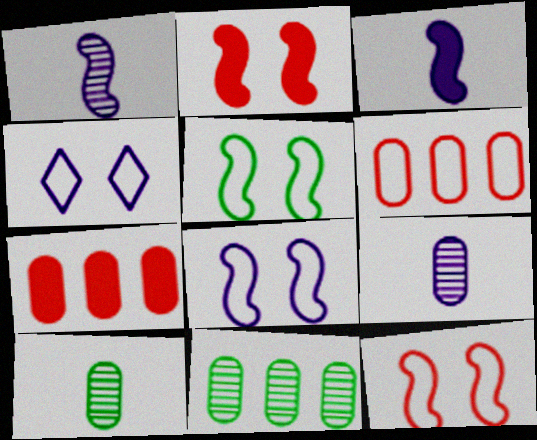[[5, 8, 12]]